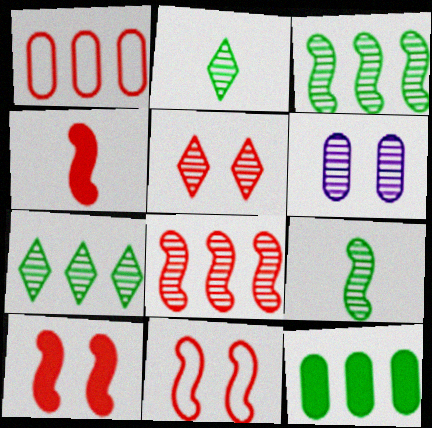[[1, 4, 5], 
[2, 6, 8], 
[4, 8, 11]]